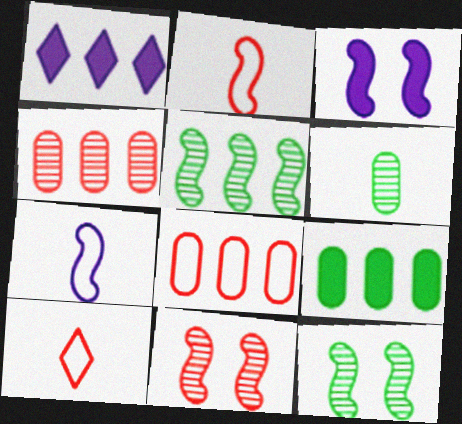[[1, 5, 8], 
[2, 3, 5]]